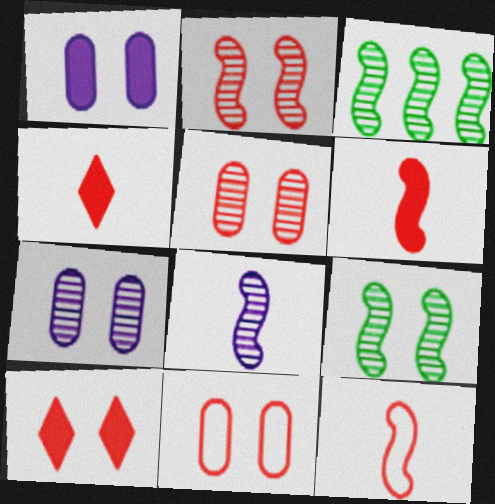[[2, 3, 8], 
[2, 10, 11]]